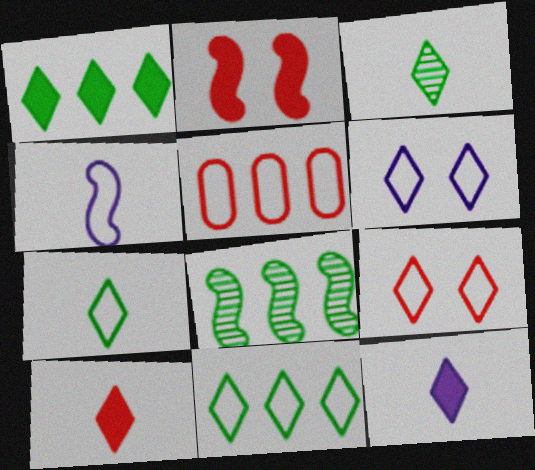[[2, 4, 8]]